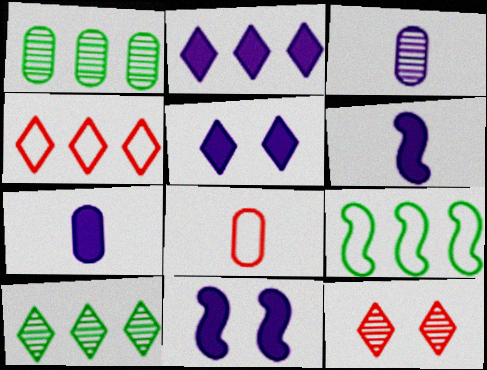[[2, 4, 10], 
[2, 7, 11], 
[7, 9, 12], 
[8, 10, 11]]